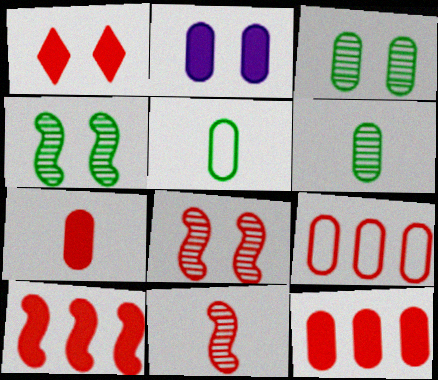[[1, 7, 10], 
[1, 9, 11], 
[2, 6, 9]]